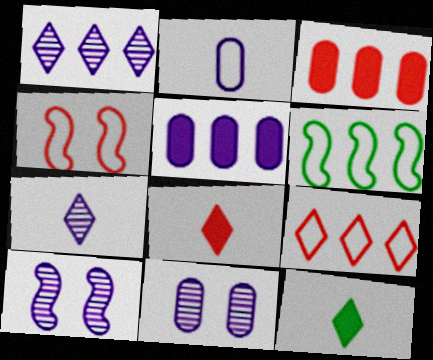[[1, 3, 6], 
[2, 5, 11], 
[6, 8, 11]]